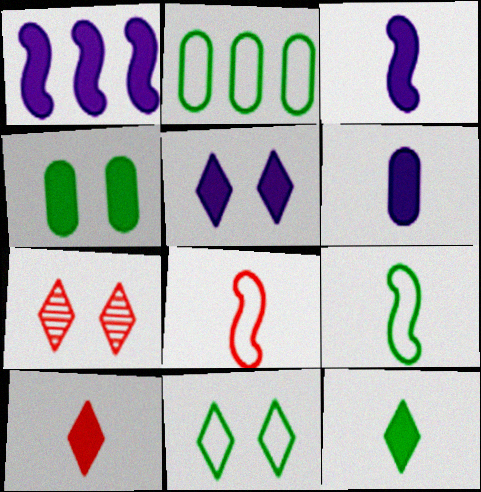[[1, 4, 10], 
[1, 5, 6], 
[2, 3, 7], 
[2, 9, 11], 
[5, 7, 11]]